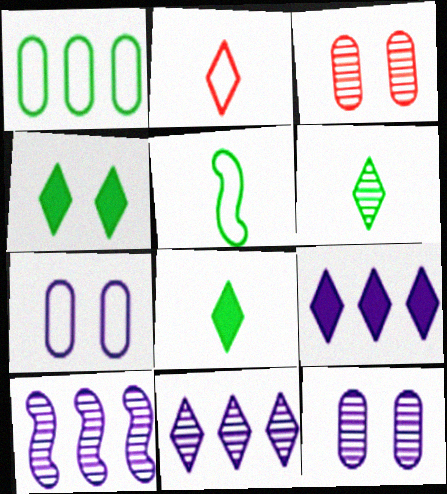[[2, 4, 11], 
[3, 5, 9], 
[3, 6, 10]]